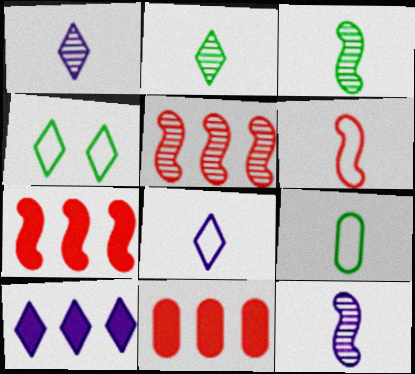[[4, 11, 12], 
[6, 8, 9]]